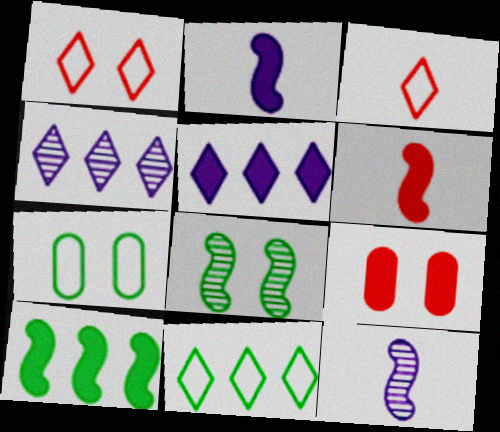[[4, 6, 7], 
[9, 11, 12]]